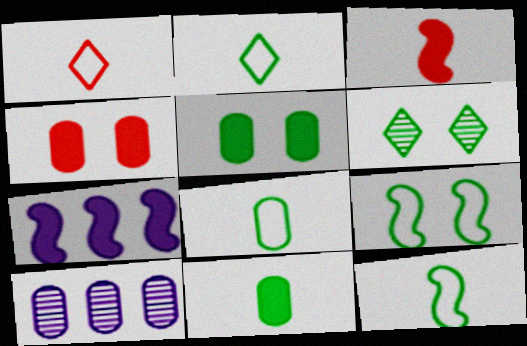[[2, 8, 12], 
[4, 8, 10], 
[5, 6, 9]]